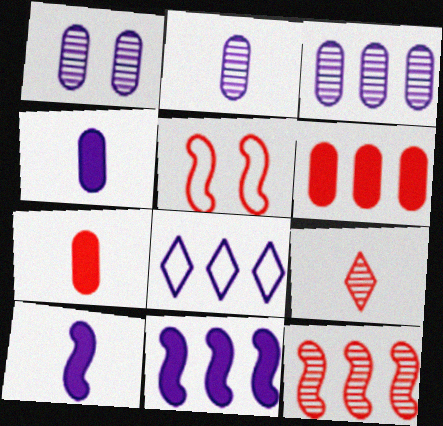[[1, 2, 3], 
[1, 8, 10], 
[3, 8, 11], 
[5, 6, 9]]